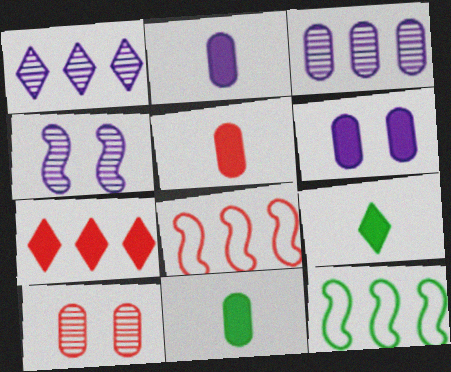[[2, 5, 11], 
[3, 7, 12]]